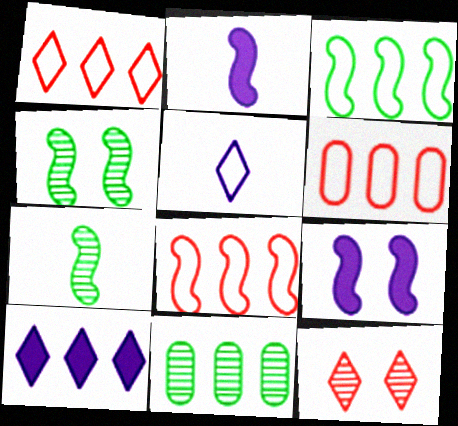[[1, 6, 8], 
[2, 4, 8], 
[7, 8, 9], 
[8, 10, 11]]